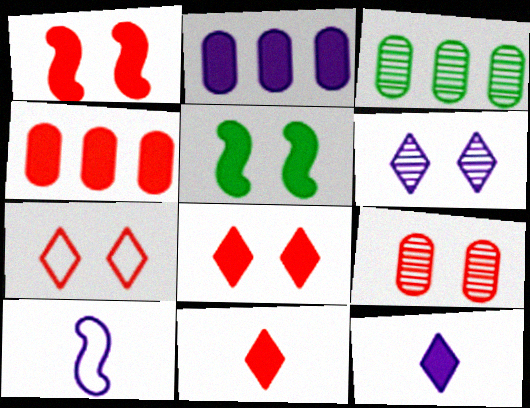[[1, 4, 11], 
[1, 7, 9], 
[2, 5, 11], 
[2, 6, 10], 
[3, 8, 10], 
[4, 5, 12]]